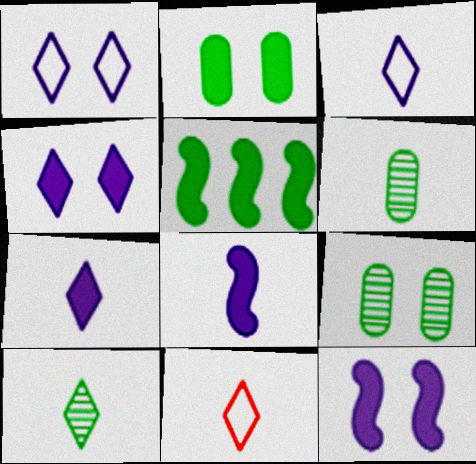[[6, 8, 11], 
[7, 10, 11]]